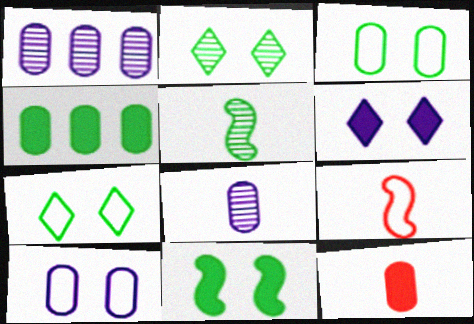[[1, 3, 12], 
[2, 3, 11], 
[4, 5, 7]]